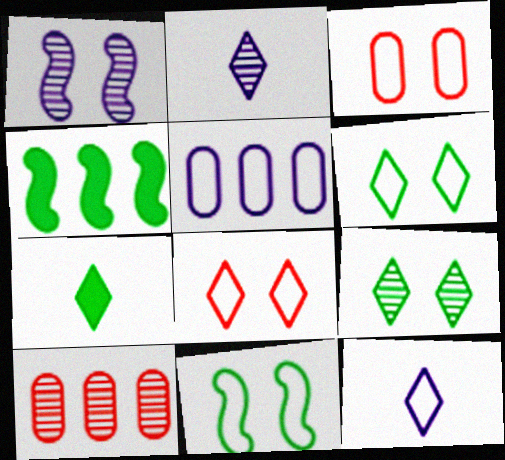[[2, 3, 4]]